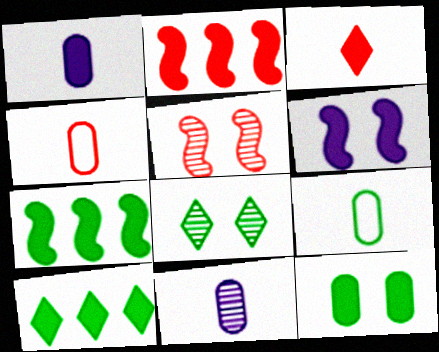[[7, 8, 9]]